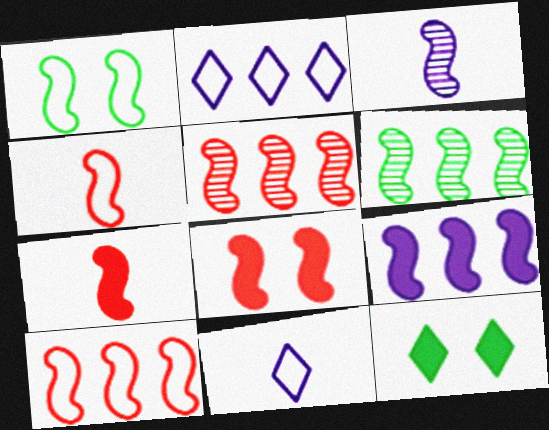[[4, 5, 8], 
[6, 9, 10]]